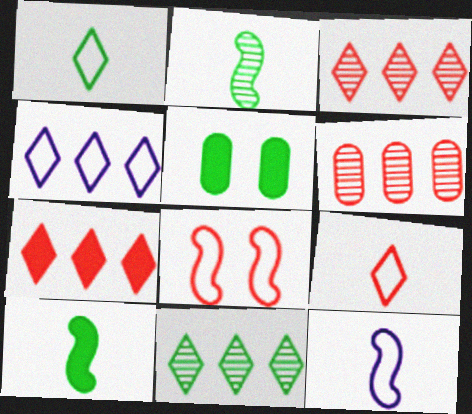[[3, 5, 12], 
[4, 7, 11]]